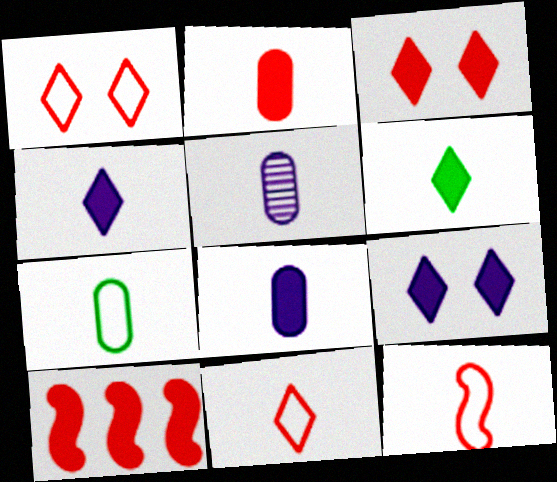[[2, 3, 10], 
[2, 5, 7], 
[5, 6, 12]]